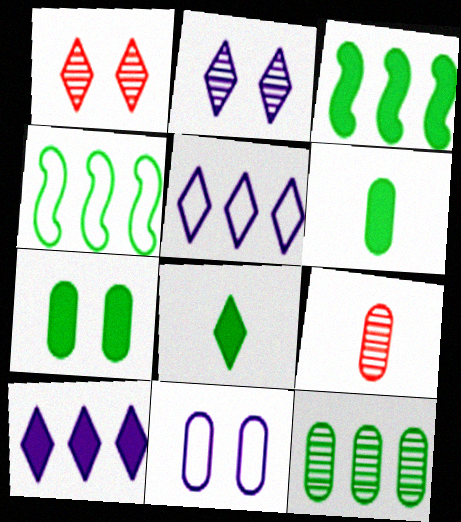[[1, 5, 8], 
[3, 7, 8]]